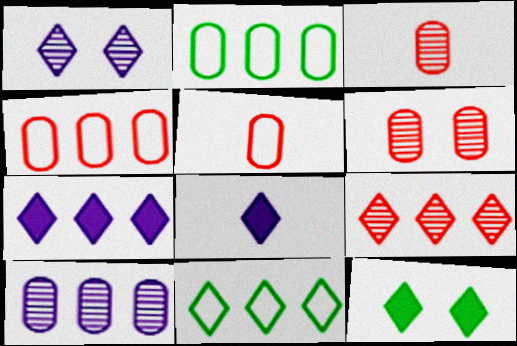[[7, 9, 11]]